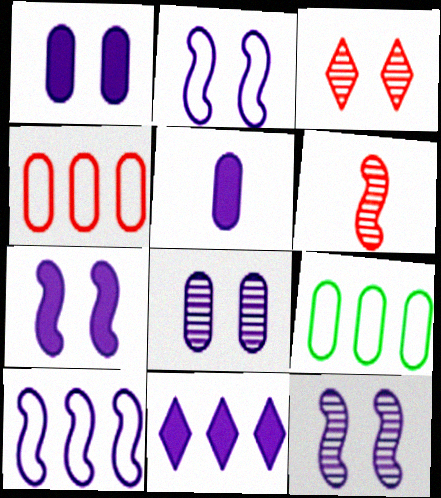[[2, 7, 12], 
[5, 7, 11]]